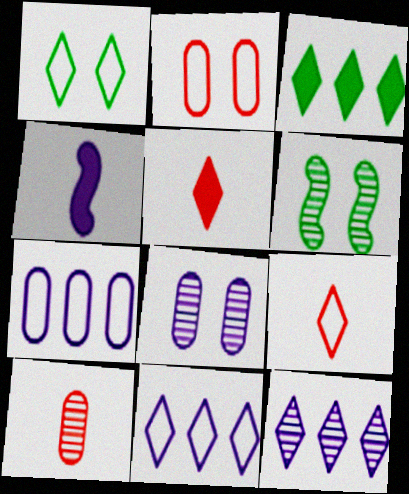[[1, 5, 12], 
[1, 9, 11], 
[4, 8, 11], 
[5, 6, 7], 
[6, 10, 12]]